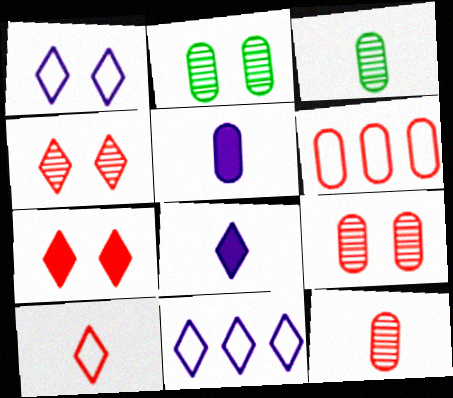[[2, 5, 6]]